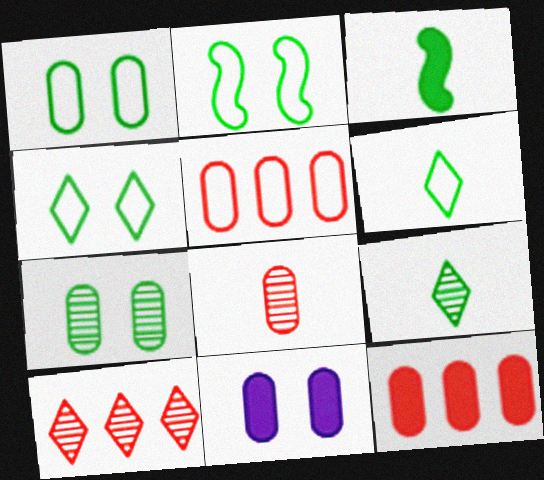[[1, 2, 4]]